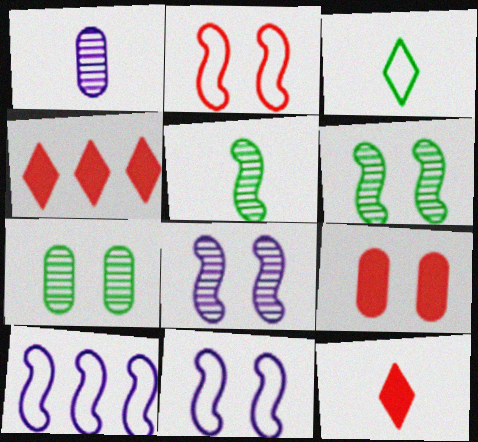[[7, 10, 12]]